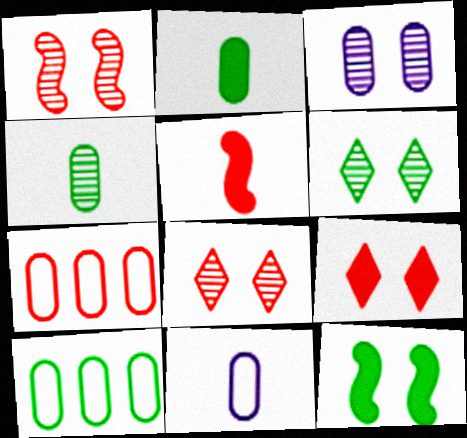[[1, 3, 6], 
[2, 3, 7], 
[5, 7, 8]]